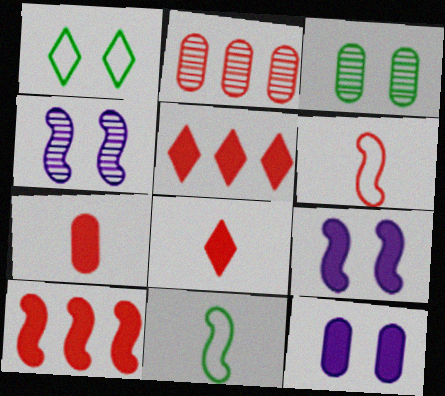[[4, 10, 11]]